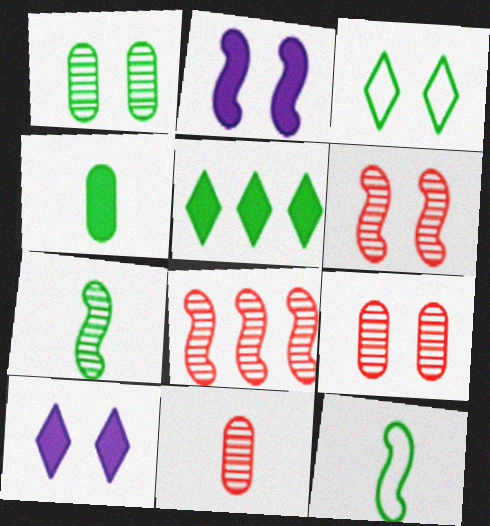[[1, 5, 12], 
[2, 3, 9], 
[2, 8, 12]]